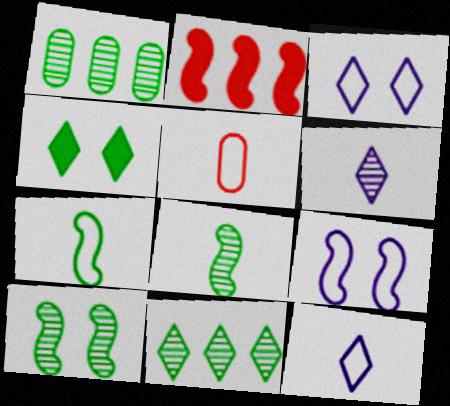[[1, 4, 7], 
[2, 8, 9], 
[5, 7, 12]]